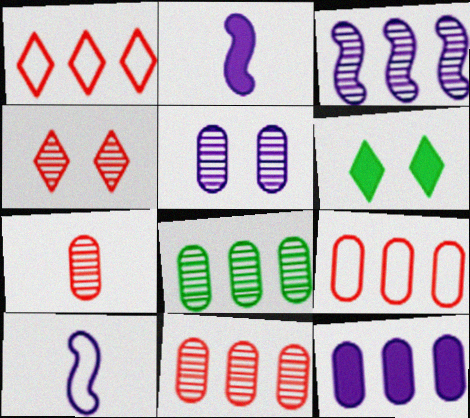[[5, 7, 8], 
[6, 10, 11], 
[8, 9, 12]]